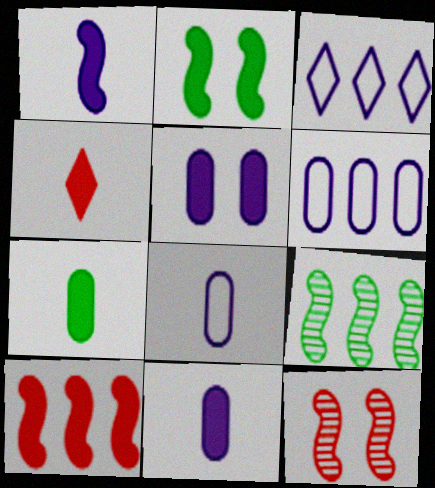[[1, 2, 10], 
[1, 4, 7], 
[3, 7, 12]]